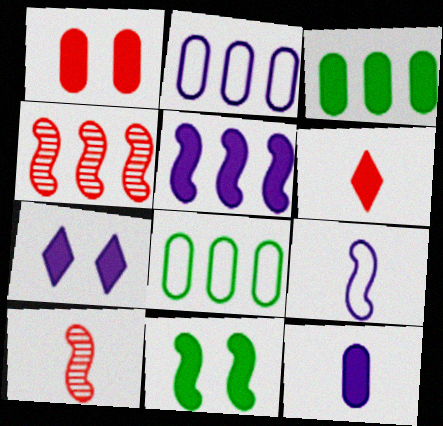[[1, 3, 12], 
[1, 7, 11], 
[4, 9, 11], 
[5, 7, 12], 
[7, 8, 10]]